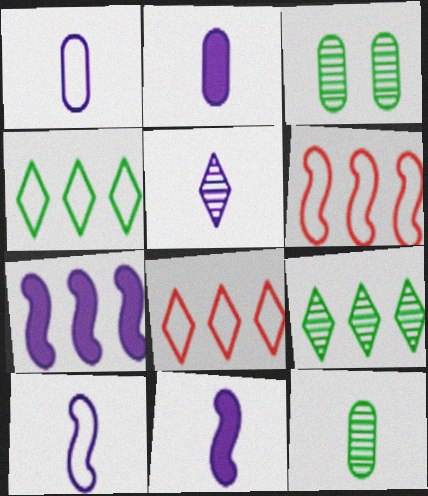[[1, 5, 11], 
[2, 5, 10], 
[3, 8, 11]]